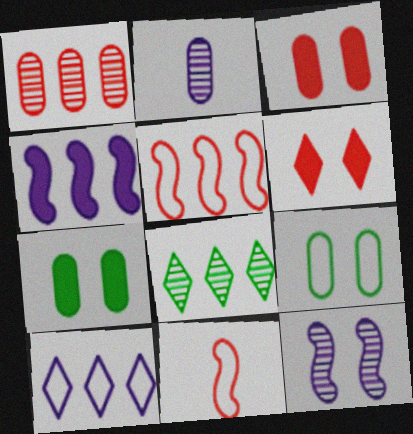[[1, 6, 11], 
[6, 9, 12], 
[9, 10, 11]]